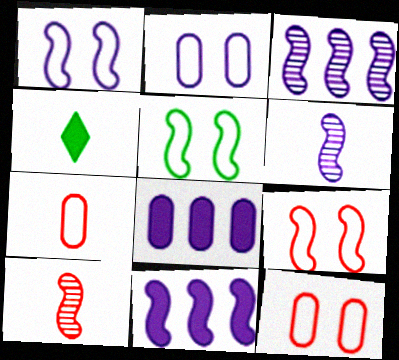[[1, 5, 9], 
[1, 6, 11], 
[3, 4, 12], 
[4, 6, 7], 
[5, 10, 11]]